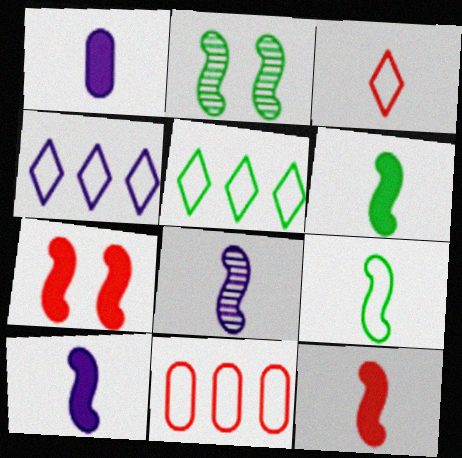[[6, 10, 12], 
[8, 9, 12]]